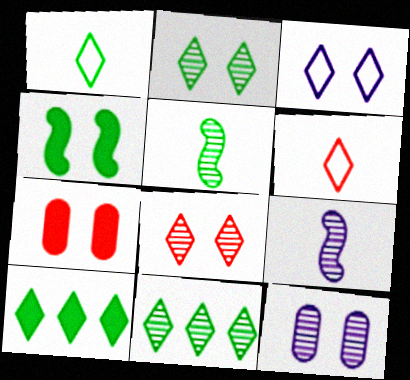[[1, 2, 10]]